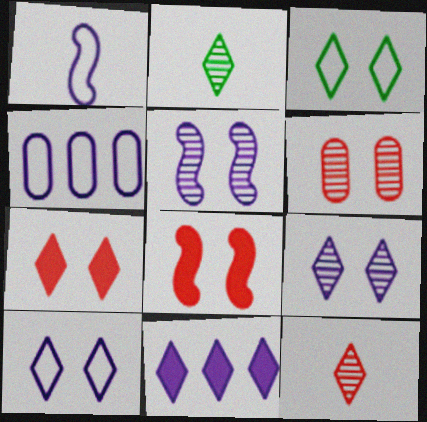[[1, 4, 10], 
[2, 4, 8], 
[3, 7, 9], 
[3, 11, 12]]